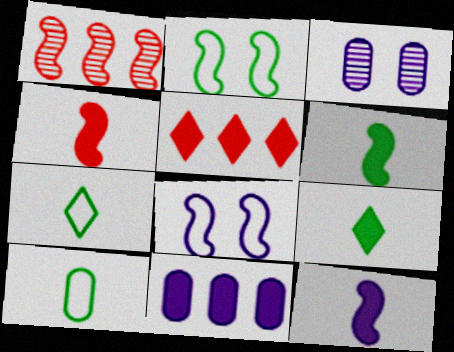[[1, 2, 12], 
[1, 6, 8], 
[4, 6, 12]]